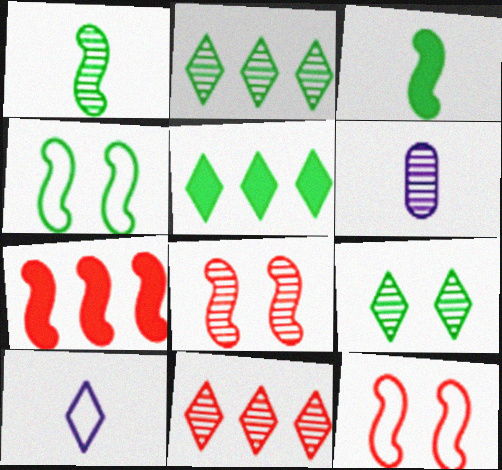[[2, 6, 8], 
[5, 6, 12]]